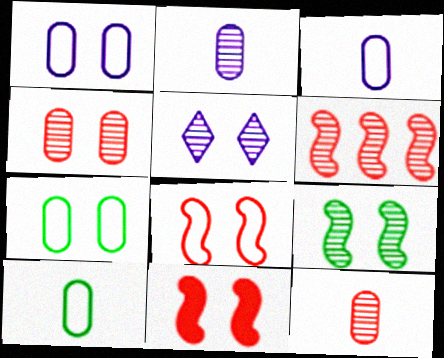[[4, 5, 9], 
[5, 7, 11]]